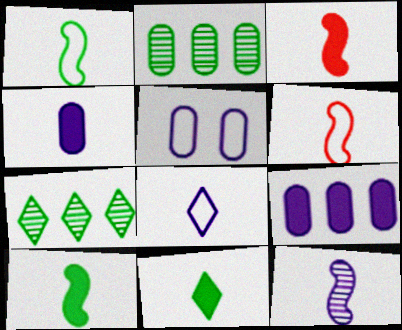[[1, 3, 12], 
[3, 4, 11], 
[3, 5, 7], 
[4, 8, 12], 
[6, 10, 12]]